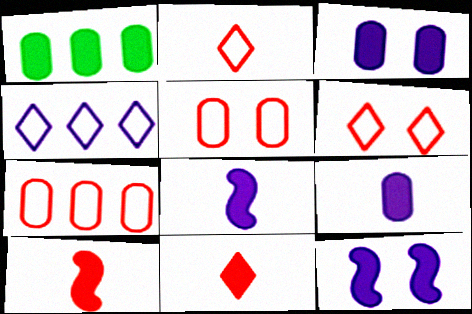[[1, 11, 12]]